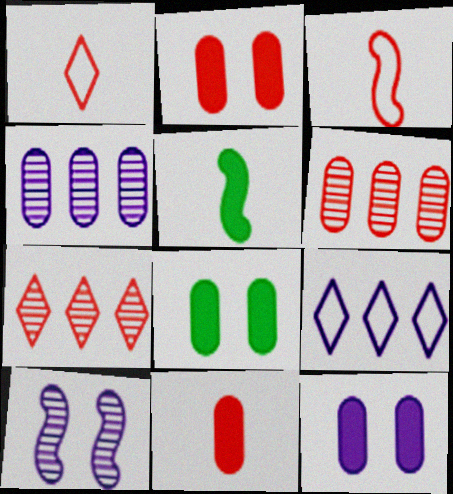[[2, 3, 7], 
[2, 8, 12]]